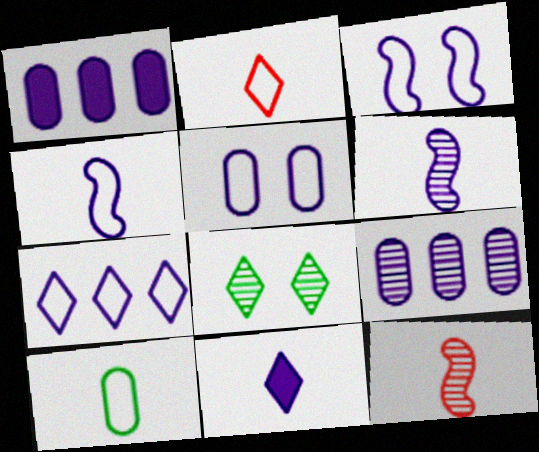[[2, 4, 10], 
[3, 9, 11], 
[4, 5, 7], 
[8, 9, 12], 
[10, 11, 12]]